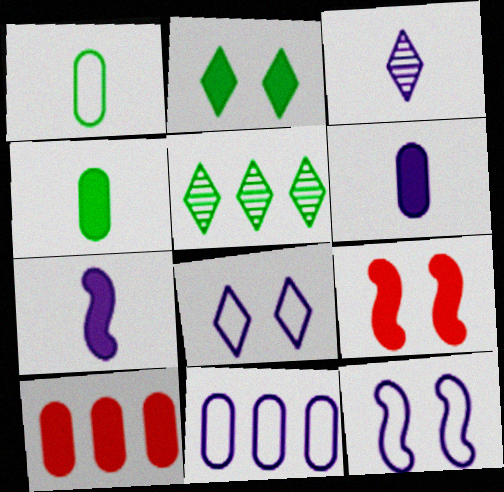[[2, 7, 10]]